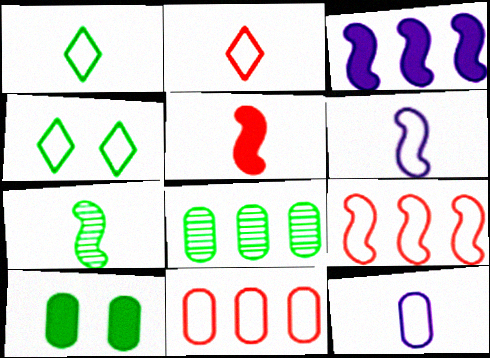[[4, 6, 11], 
[4, 9, 12], 
[5, 6, 7]]